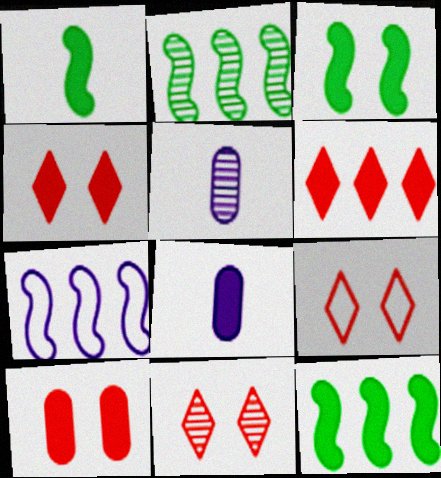[[1, 3, 12], 
[2, 5, 11], 
[2, 8, 9], 
[3, 6, 8], 
[4, 8, 12], 
[4, 9, 11], 
[5, 9, 12]]